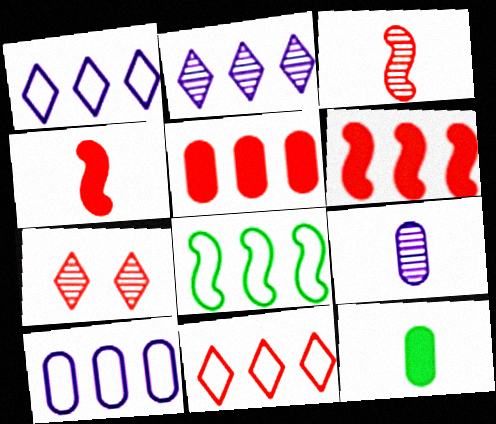[[2, 5, 8], 
[8, 10, 11]]